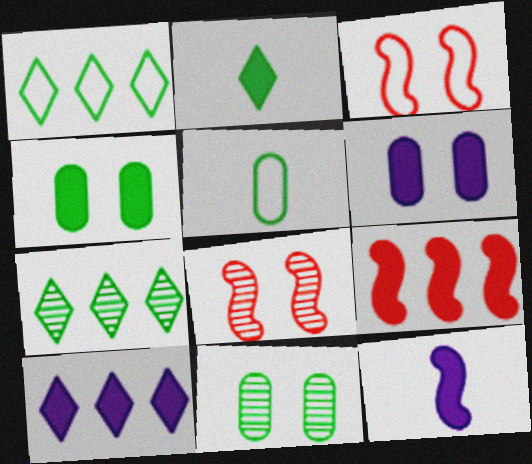[[2, 6, 9], 
[5, 8, 10], 
[6, 10, 12]]